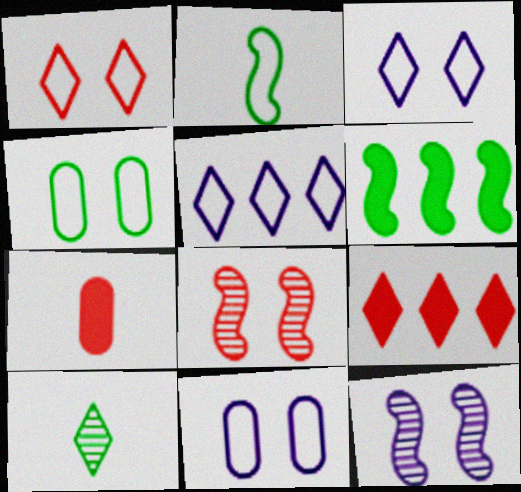[[3, 9, 10], 
[4, 6, 10]]